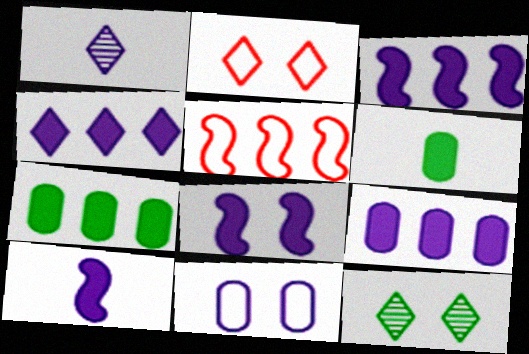[[1, 3, 11], 
[3, 4, 9], 
[3, 8, 10]]